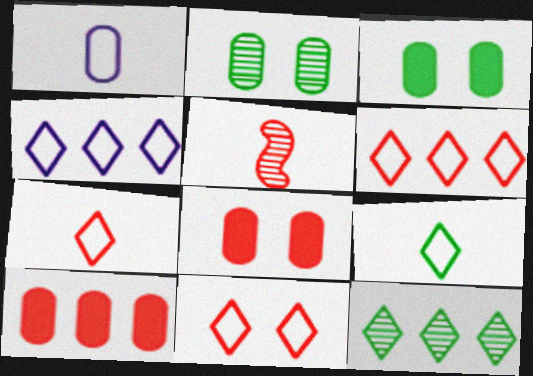[[1, 2, 10], 
[3, 4, 5], 
[4, 9, 11], 
[5, 6, 8], 
[5, 10, 11], 
[6, 7, 11]]